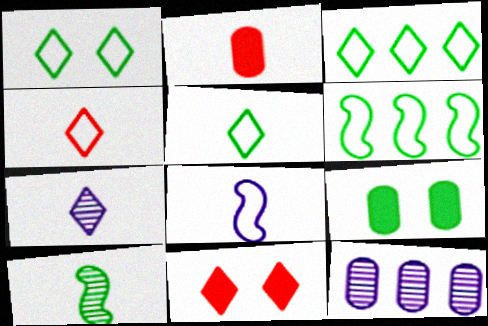[[1, 3, 5], 
[3, 7, 11], 
[3, 9, 10]]